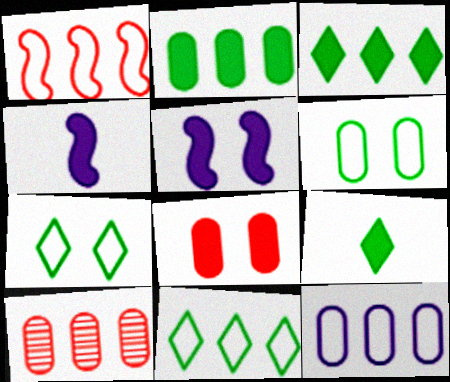[[1, 11, 12], 
[2, 10, 12], 
[3, 4, 8], 
[4, 7, 10]]